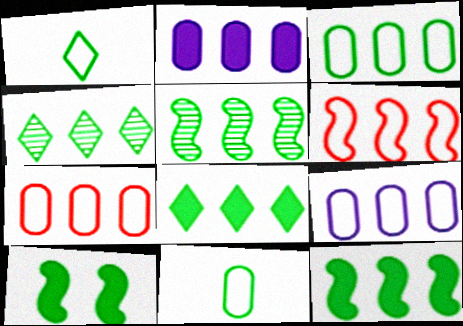[[2, 4, 6], 
[3, 4, 12], 
[3, 5, 8], 
[3, 7, 9], 
[4, 10, 11]]